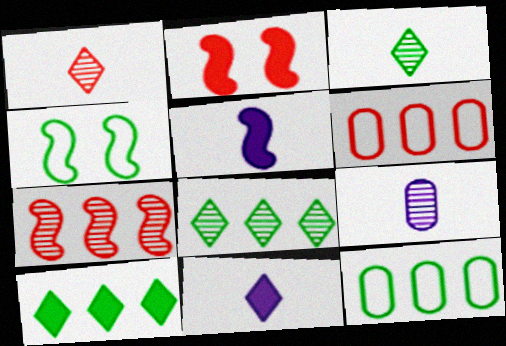[[1, 2, 6], 
[4, 5, 7]]